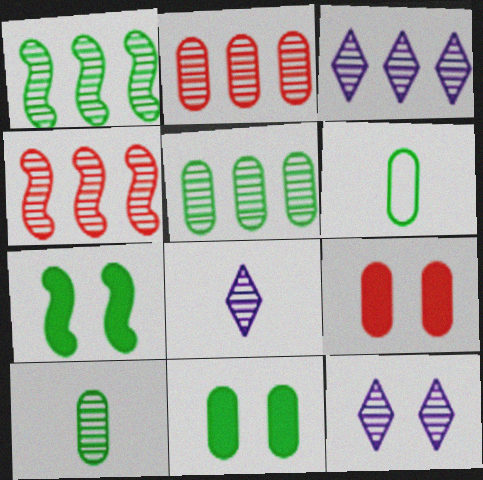[[1, 2, 3], 
[3, 4, 5], 
[3, 8, 12], 
[4, 10, 12], 
[5, 6, 11]]